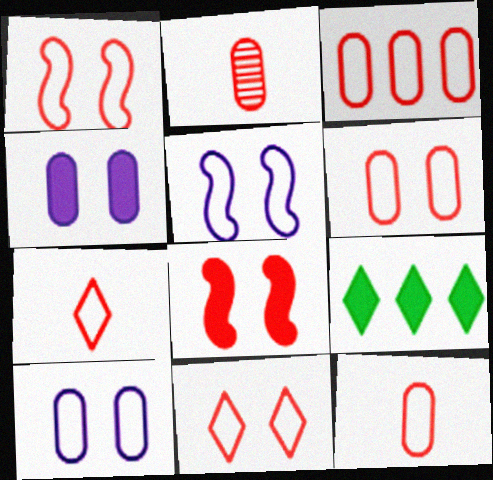[[1, 3, 7], 
[1, 6, 11], 
[2, 5, 9], 
[3, 6, 12]]